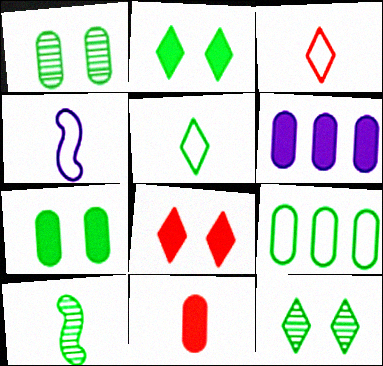[[2, 9, 10], 
[6, 7, 11]]